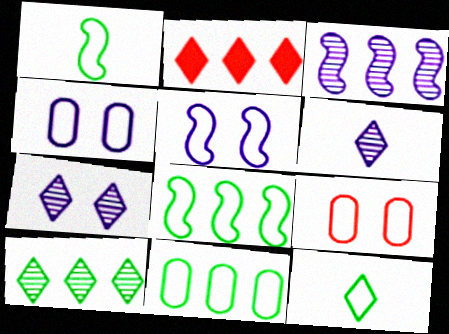[[2, 3, 11], 
[2, 7, 12]]